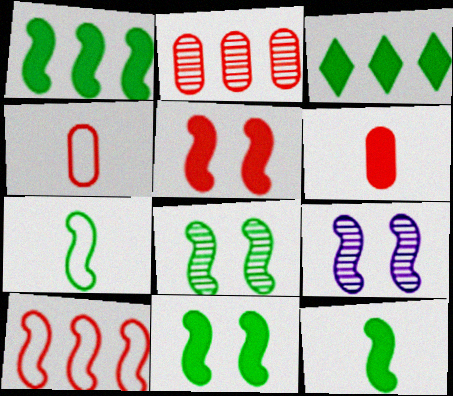[[1, 7, 8], 
[1, 11, 12], 
[3, 4, 9], 
[9, 10, 12]]